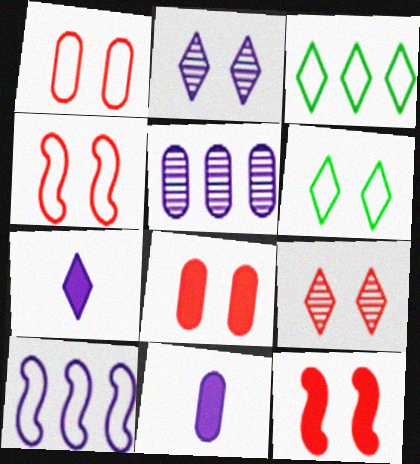[[1, 9, 12], 
[2, 10, 11], 
[3, 7, 9], 
[4, 8, 9]]